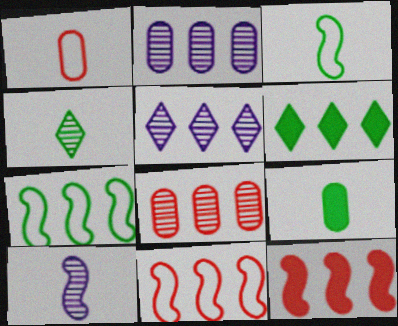[[2, 6, 11], 
[3, 4, 9]]